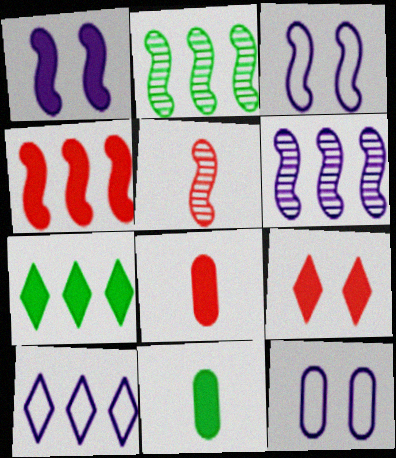[[1, 7, 8], 
[4, 8, 9], 
[5, 7, 12]]